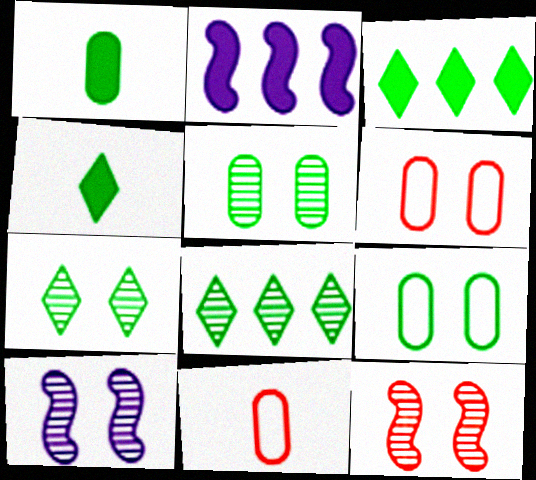[[2, 7, 11], 
[3, 10, 11]]